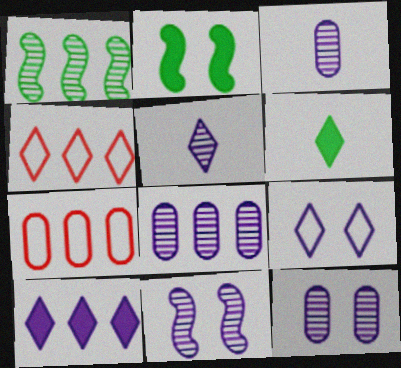[[1, 7, 10], 
[2, 3, 4], 
[2, 5, 7], 
[3, 8, 12], 
[5, 8, 11], 
[5, 9, 10], 
[6, 7, 11]]